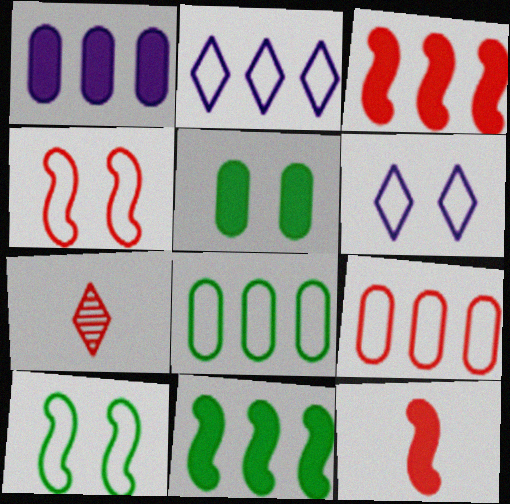[[1, 7, 10]]